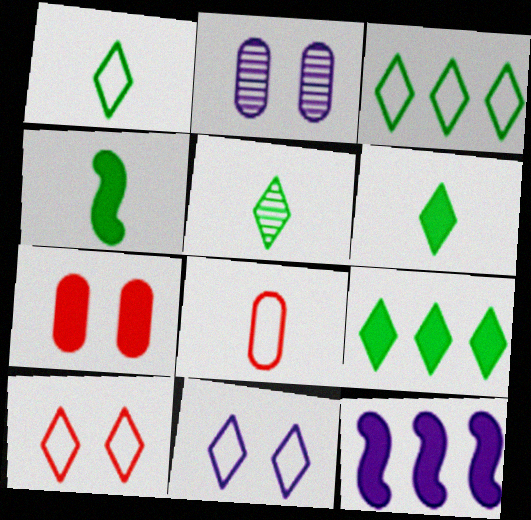[[1, 5, 6], 
[6, 7, 12]]